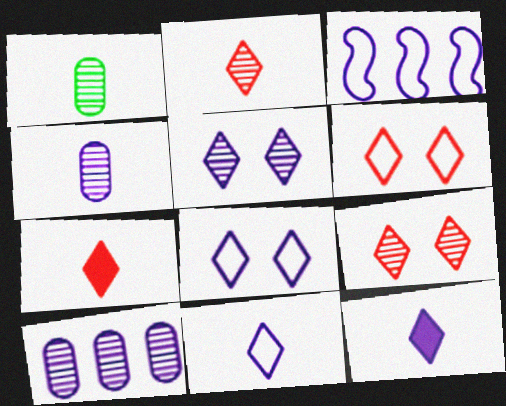[]